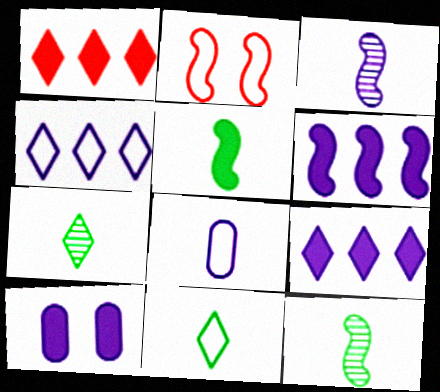[[1, 5, 10], 
[2, 6, 12], 
[3, 4, 10]]